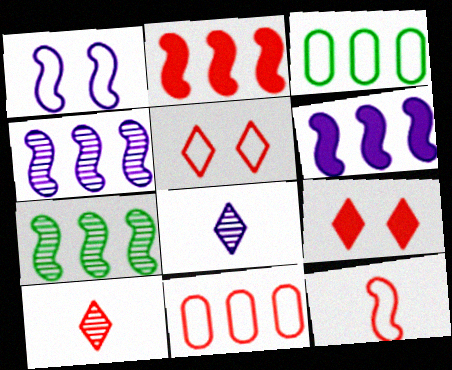[[5, 11, 12]]